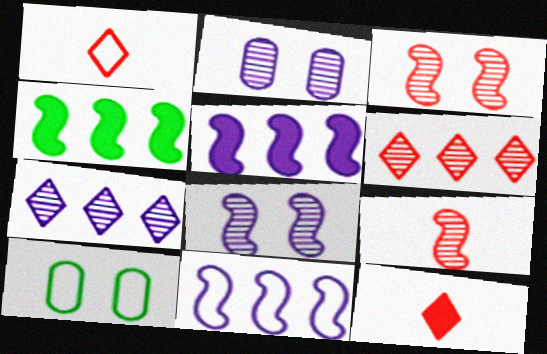[[1, 2, 4], 
[1, 10, 11]]